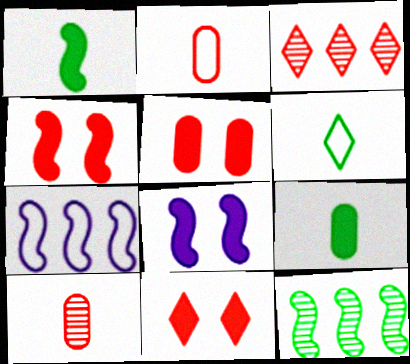[[2, 3, 4], 
[4, 5, 11]]